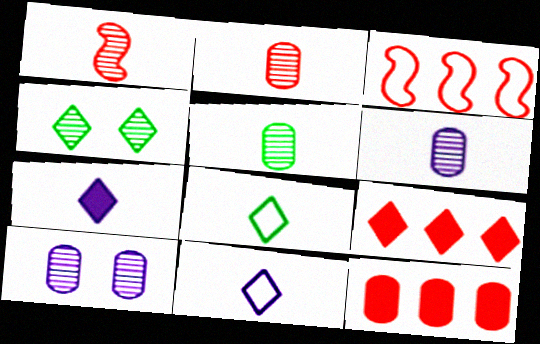[[2, 5, 6], 
[4, 9, 11]]